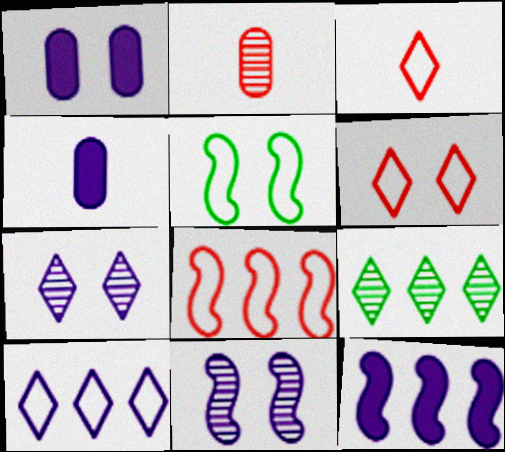[[2, 9, 11], 
[4, 10, 11]]